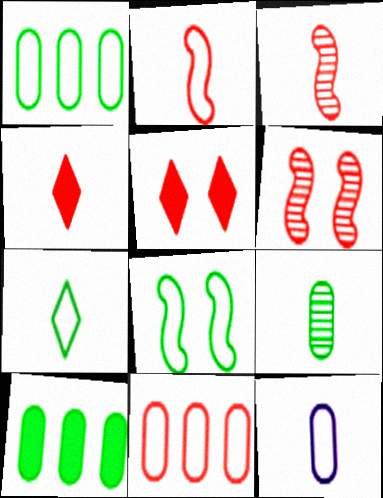[[1, 7, 8], 
[2, 7, 12], 
[3, 5, 11], 
[4, 6, 11]]